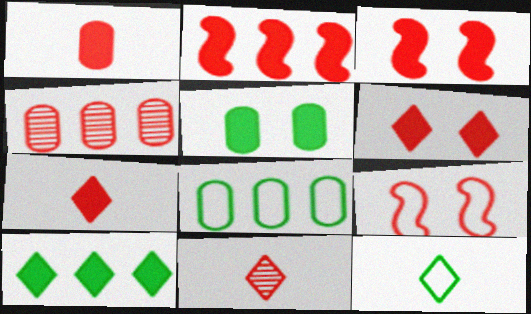[[1, 2, 6], 
[4, 7, 9]]